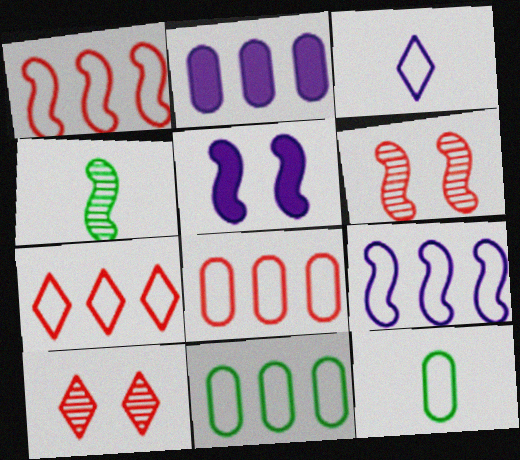[[1, 4, 5], 
[1, 7, 8], 
[7, 9, 11]]